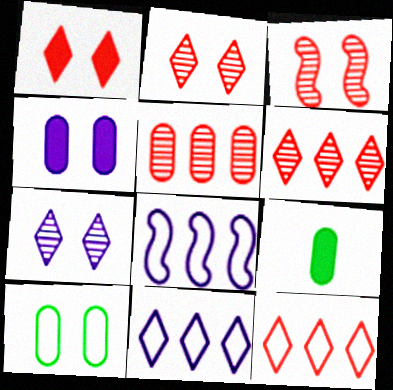[[2, 8, 9], 
[3, 9, 11]]